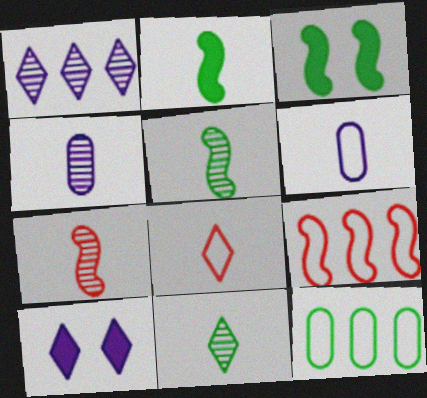[[2, 4, 8], 
[3, 11, 12], 
[4, 7, 11], 
[7, 10, 12]]